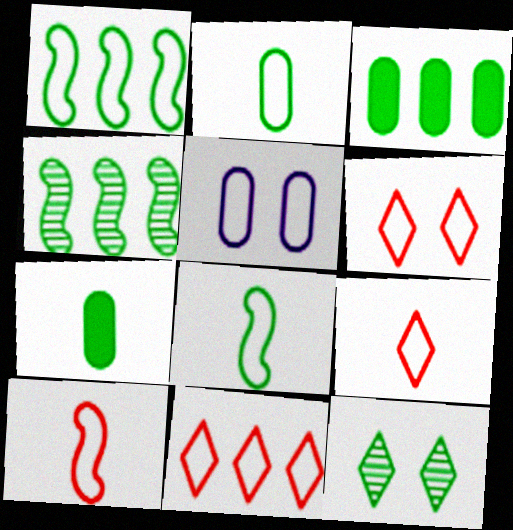[[1, 5, 9], 
[1, 7, 12], 
[3, 8, 12], 
[5, 8, 11], 
[6, 9, 11]]